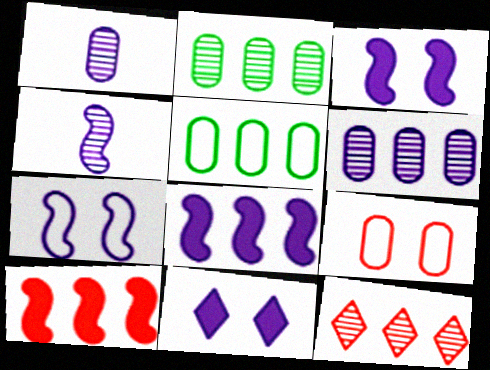[[4, 7, 8], 
[5, 8, 12]]